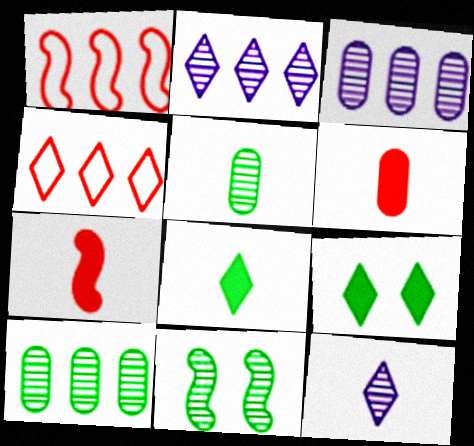[[4, 9, 12]]